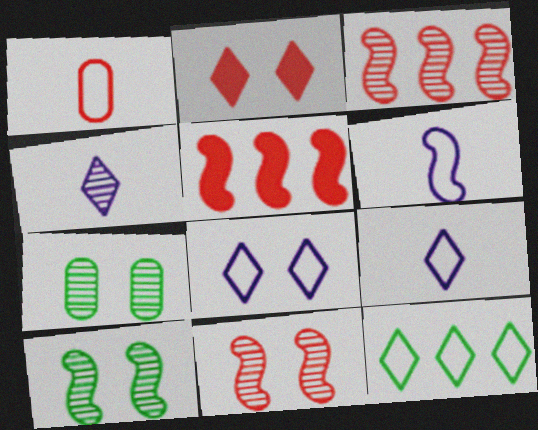[[1, 2, 3], 
[2, 4, 12], 
[3, 4, 7], 
[5, 6, 10], 
[5, 7, 9]]